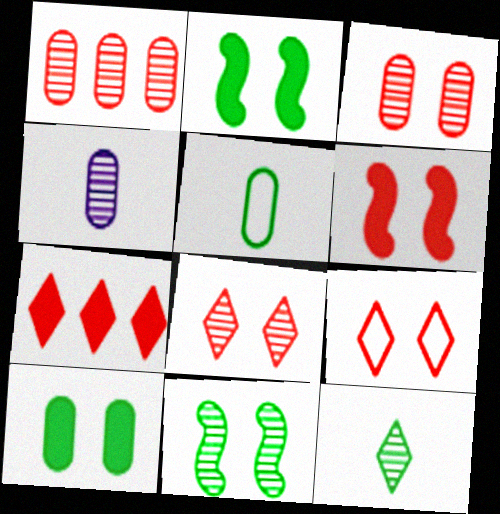[[3, 6, 9]]